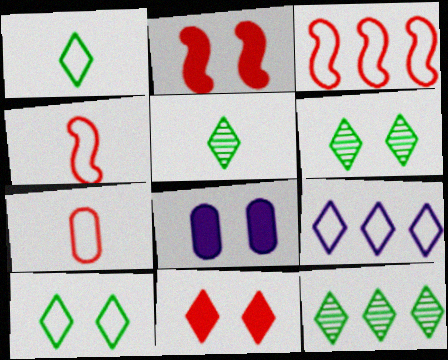[[3, 5, 8], 
[4, 8, 12], 
[5, 6, 12], 
[5, 9, 11]]